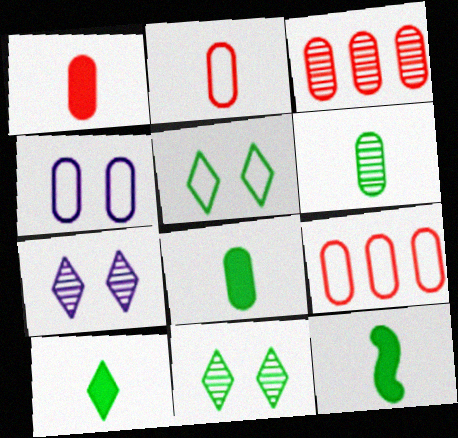[[3, 4, 8], 
[7, 9, 12], 
[8, 10, 12]]